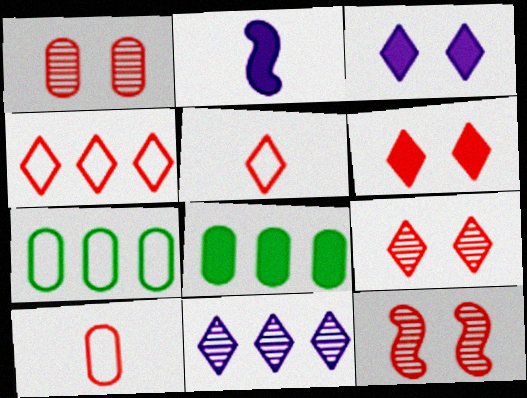[[1, 9, 12], 
[2, 6, 8], 
[2, 7, 9]]